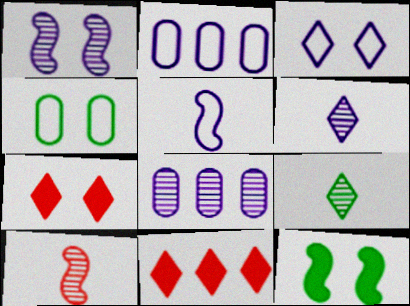[[1, 4, 7], 
[1, 6, 8], 
[2, 3, 5], 
[3, 9, 11]]